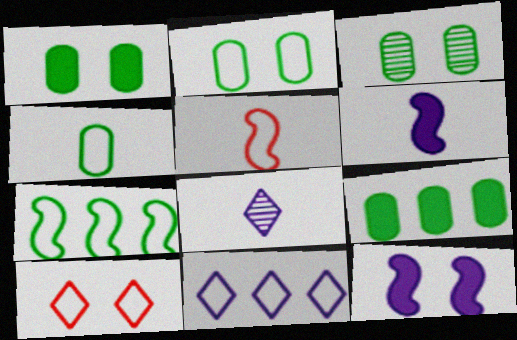[[1, 2, 3], 
[2, 5, 11], 
[3, 4, 9], 
[3, 10, 12]]